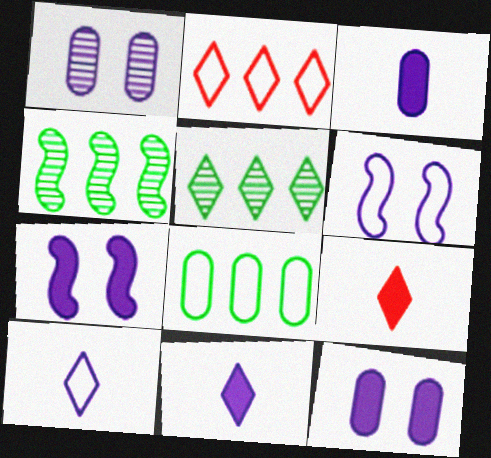[]